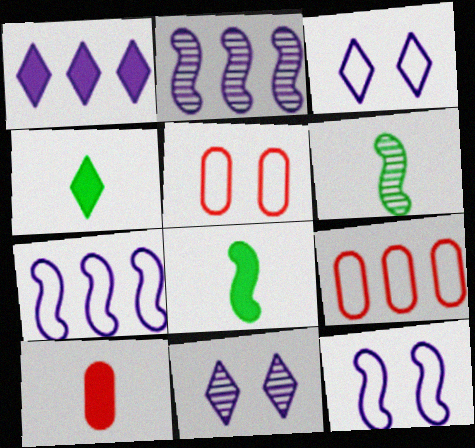[[1, 5, 6], 
[2, 4, 5], 
[8, 9, 11]]